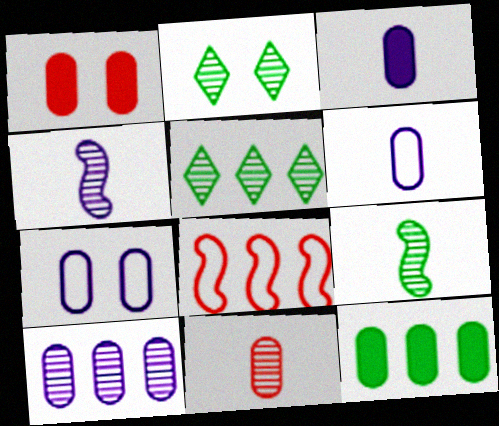[[1, 3, 12], 
[2, 3, 8], 
[3, 7, 10], 
[7, 11, 12]]